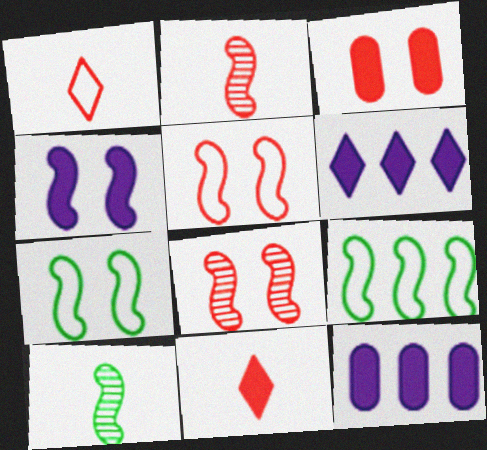[[2, 4, 9], 
[4, 7, 8]]